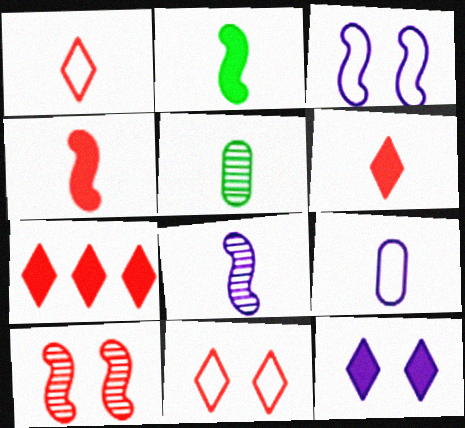[[3, 5, 7]]